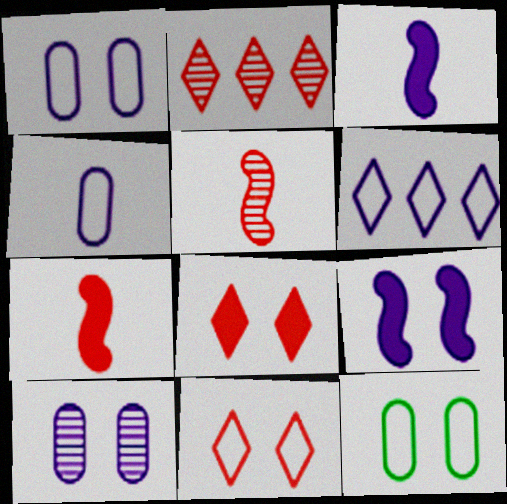[[2, 3, 12], 
[3, 6, 10]]